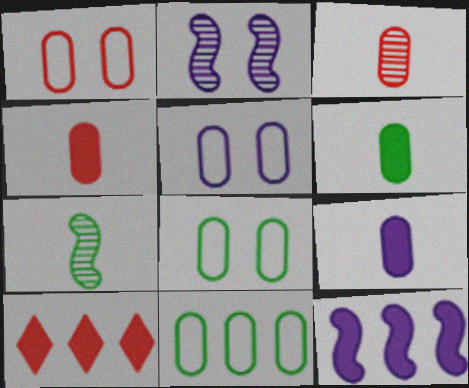[[1, 5, 8], 
[4, 6, 9], 
[5, 7, 10]]